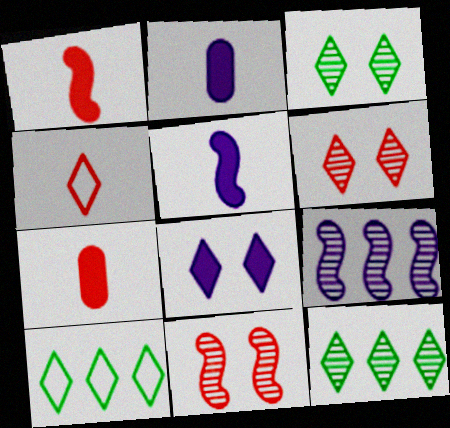[[2, 10, 11], 
[4, 8, 12]]